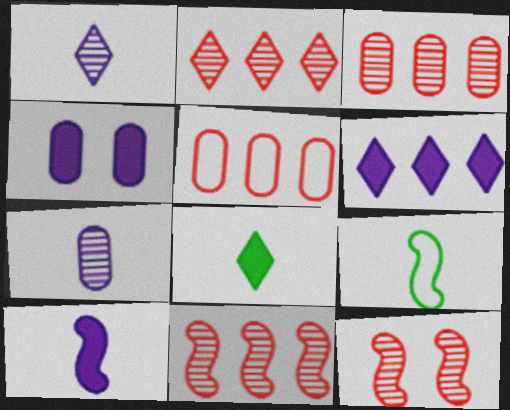[[2, 3, 11], 
[2, 4, 9], 
[4, 6, 10]]